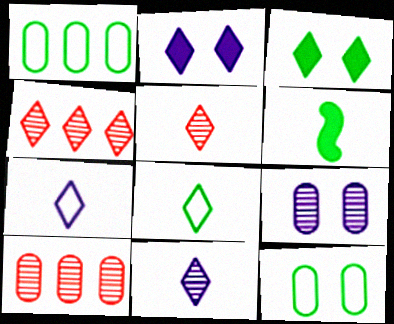[[2, 4, 8], 
[3, 4, 7]]